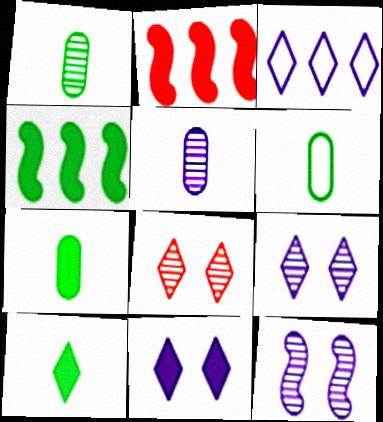[[1, 6, 7], 
[2, 6, 9], 
[2, 7, 11], 
[3, 8, 10]]